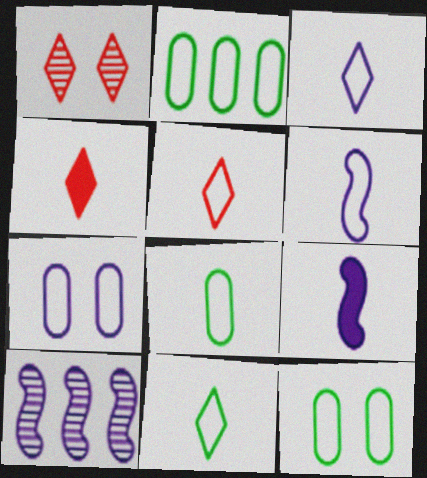[[1, 2, 9], 
[2, 8, 12], 
[3, 5, 11], 
[4, 10, 12], 
[5, 6, 8]]